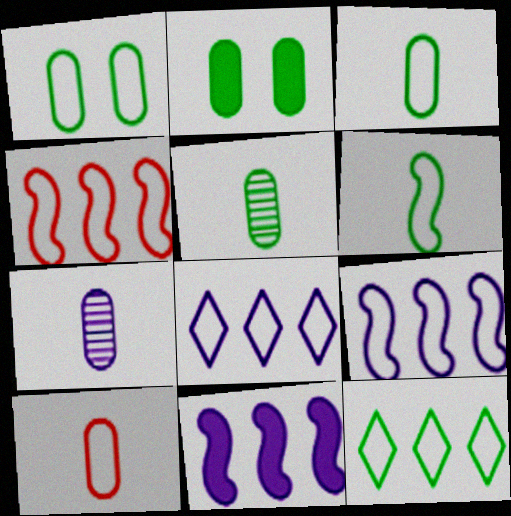[[1, 6, 12]]